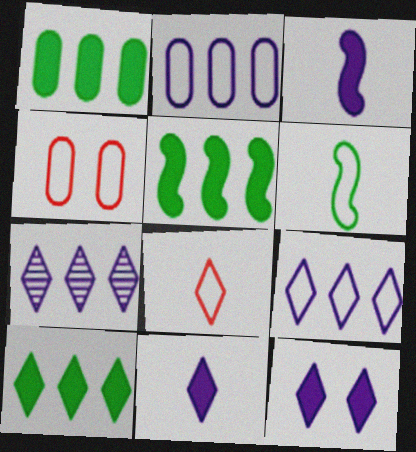[[1, 5, 10], 
[4, 6, 9]]